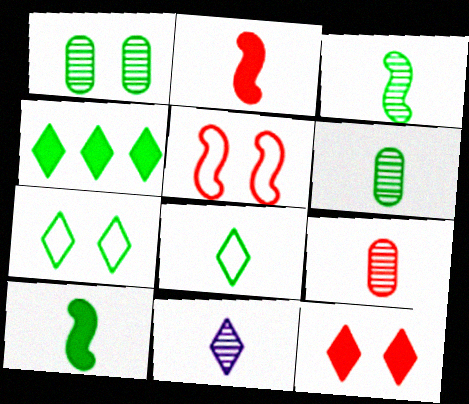[[3, 9, 11], 
[6, 8, 10]]